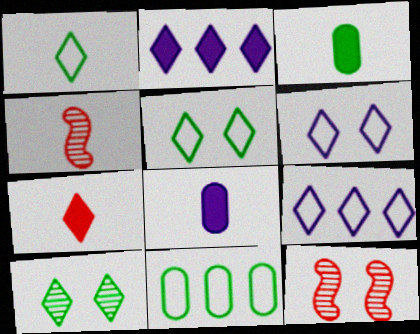[[1, 4, 8], 
[3, 9, 12], 
[7, 9, 10]]